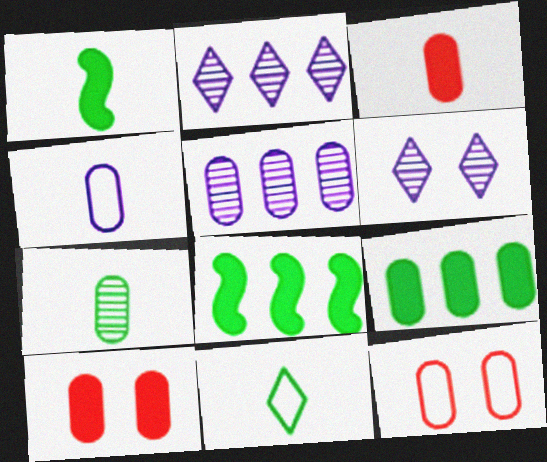[[1, 2, 12], 
[1, 7, 11], 
[3, 4, 7]]